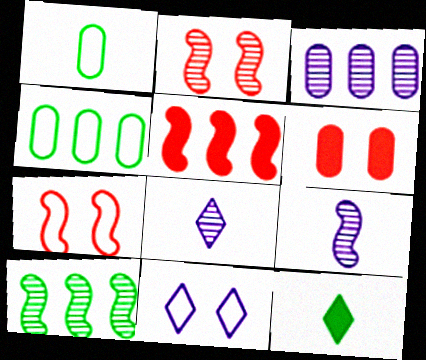[[1, 3, 6], 
[2, 9, 10], 
[3, 7, 12]]